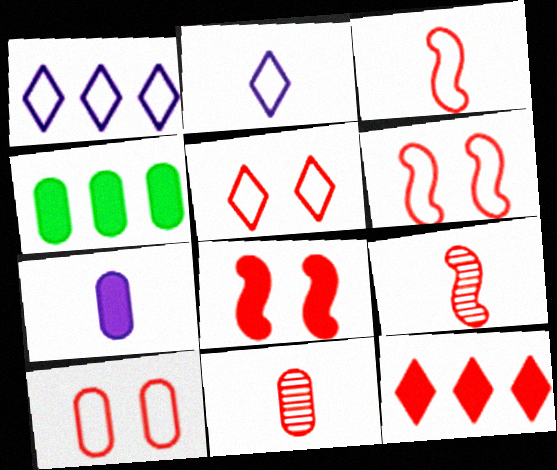[[5, 6, 10], 
[6, 11, 12], 
[9, 10, 12]]